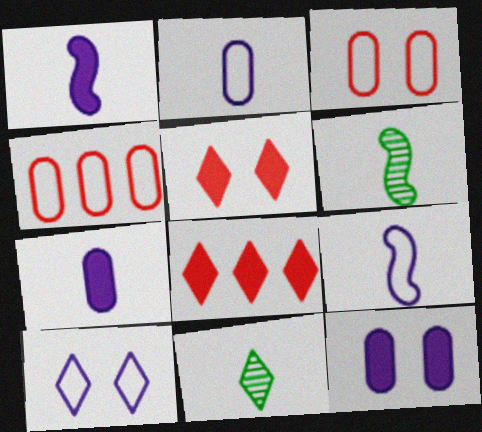[[8, 10, 11]]